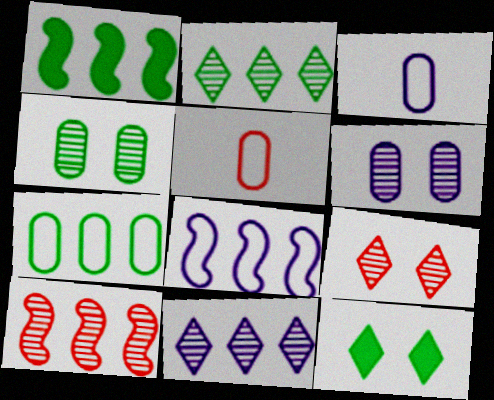[[1, 2, 7], 
[1, 3, 9], 
[1, 8, 10], 
[3, 10, 12]]